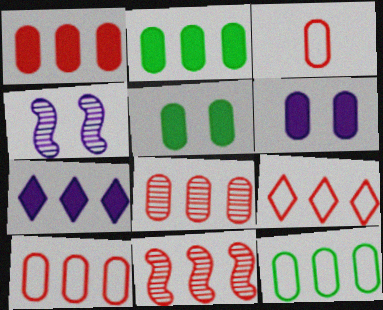[[1, 8, 10], 
[1, 9, 11], 
[7, 11, 12]]